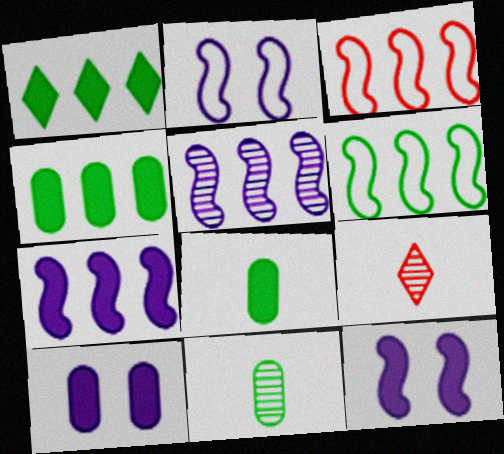[[2, 4, 9], 
[6, 9, 10]]